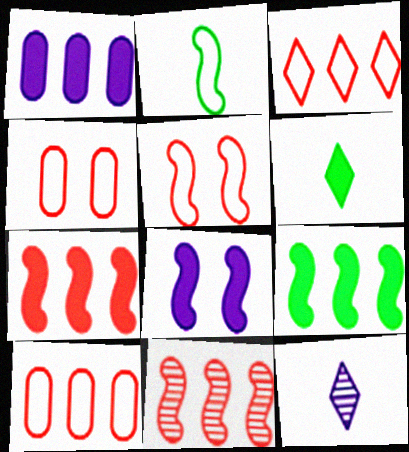[[2, 8, 11], 
[4, 9, 12]]